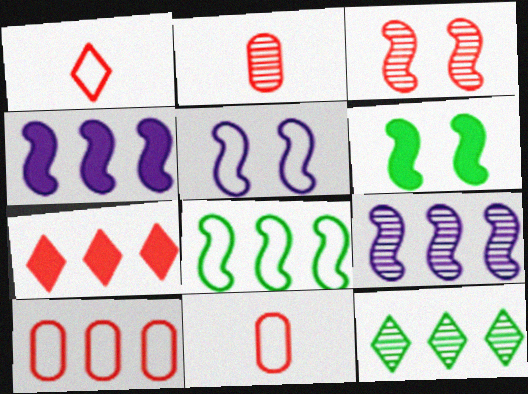[[3, 5, 6], 
[3, 7, 11], 
[4, 10, 12]]